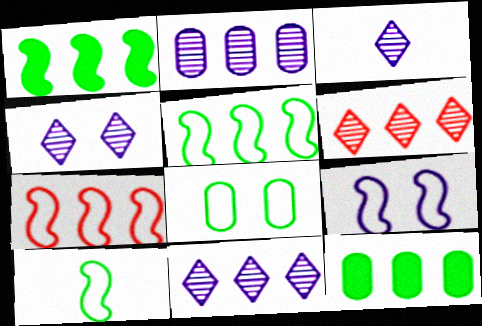[[3, 4, 11], 
[7, 9, 10], 
[7, 11, 12]]